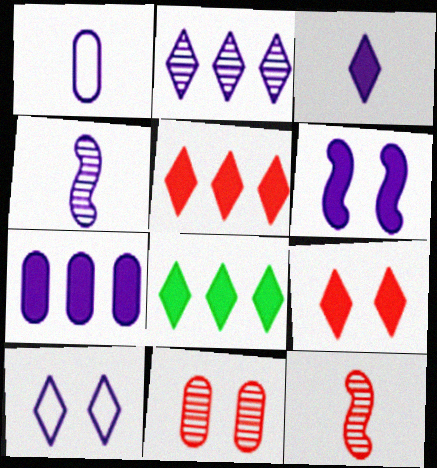[[1, 2, 6], 
[1, 3, 4], 
[2, 3, 10], 
[3, 6, 7], 
[3, 8, 9], 
[4, 7, 10]]